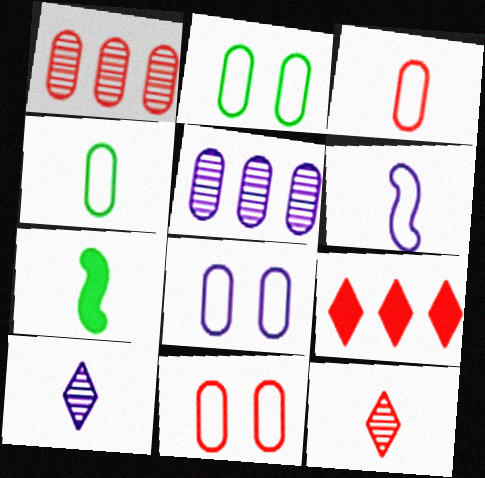[[2, 8, 11], 
[3, 7, 10]]